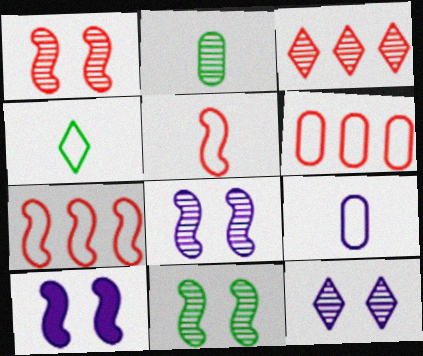[[1, 8, 11], 
[2, 3, 8], 
[4, 5, 9]]